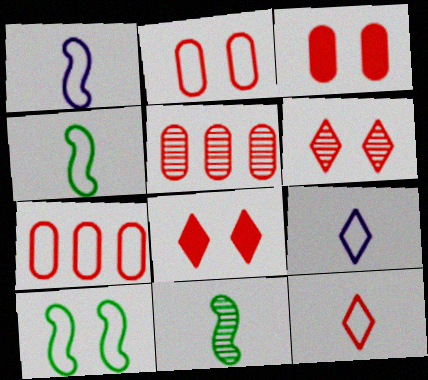[[7, 9, 10]]